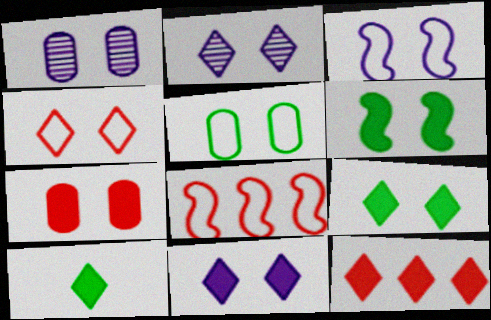[[1, 3, 11], 
[1, 4, 6], 
[1, 5, 7], 
[1, 8, 10], 
[2, 4, 9], 
[3, 4, 5], 
[6, 7, 11], 
[10, 11, 12]]